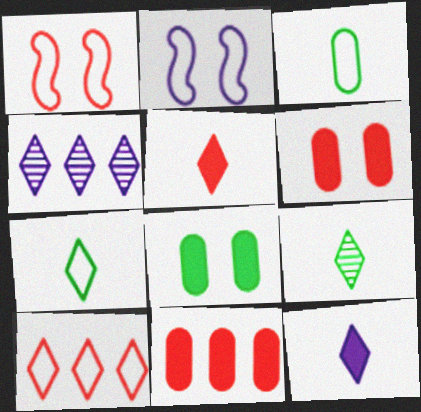[[2, 3, 10], 
[2, 9, 11]]